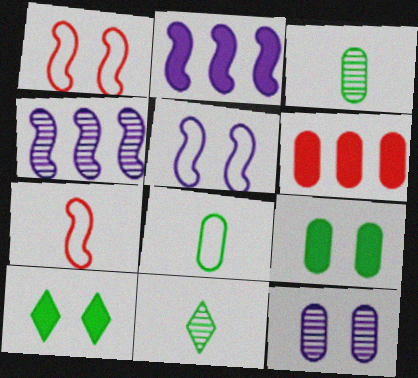[[1, 10, 12], 
[5, 6, 11], 
[6, 8, 12]]